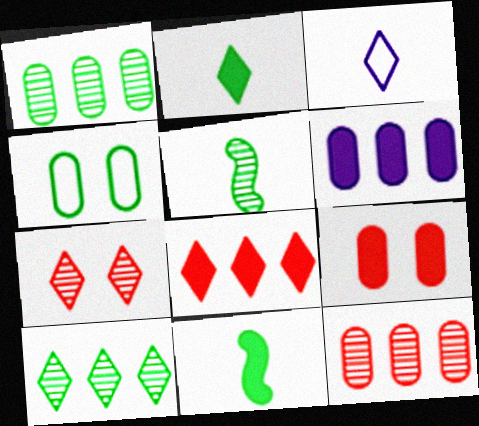[[4, 10, 11]]